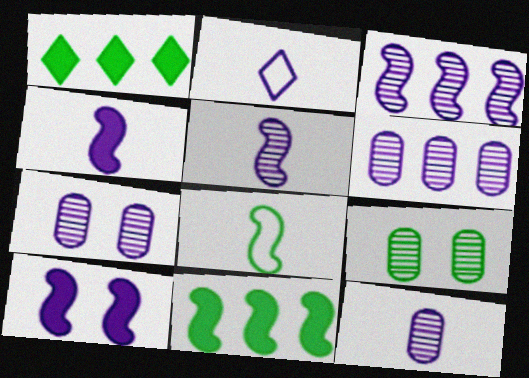[[1, 8, 9], 
[2, 4, 12], 
[2, 6, 10], 
[6, 7, 12]]